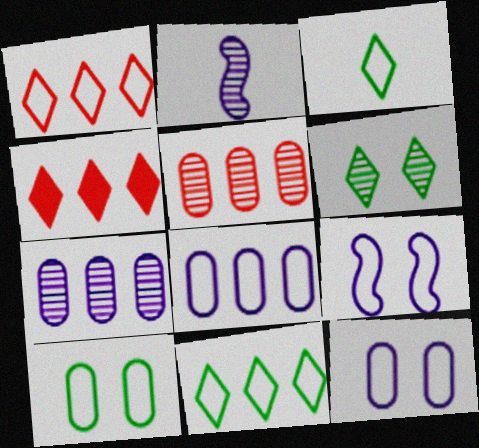[[2, 4, 10], 
[2, 5, 6]]